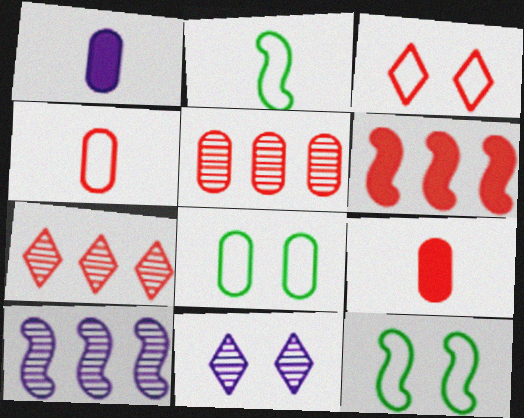[[1, 5, 8], 
[1, 7, 12]]